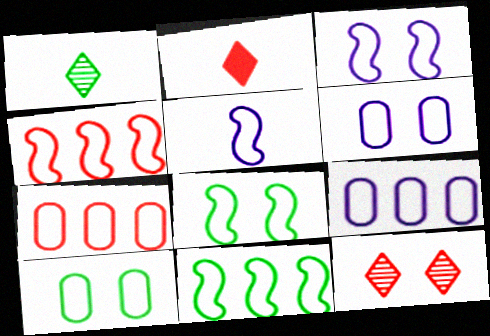[[4, 5, 8]]